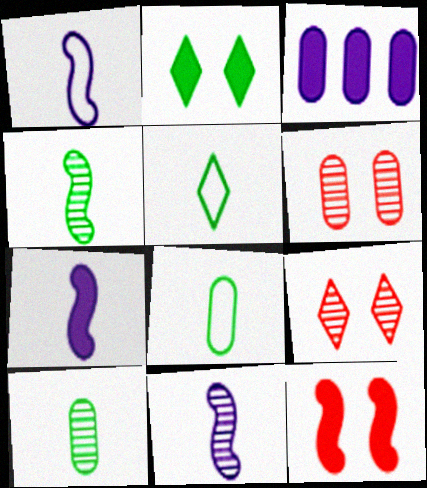[[1, 7, 11], 
[3, 6, 8]]